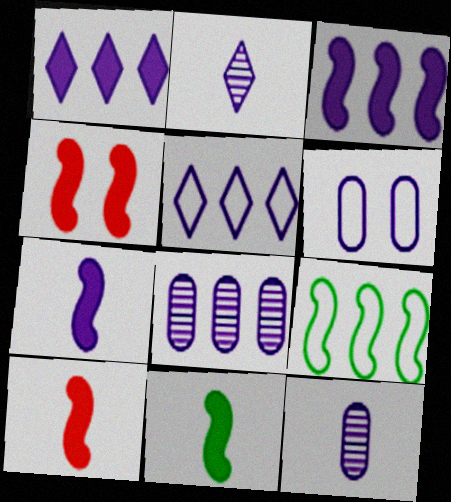[[2, 3, 6], 
[3, 4, 11], 
[3, 5, 8], 
[7, 10, 11]]